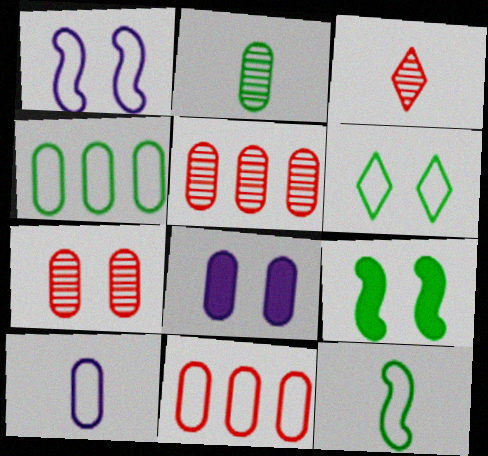[[2, 8, 11], 
[4, 6, 12]]